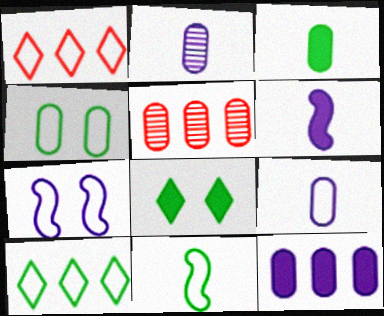[[4, 10, 11]]